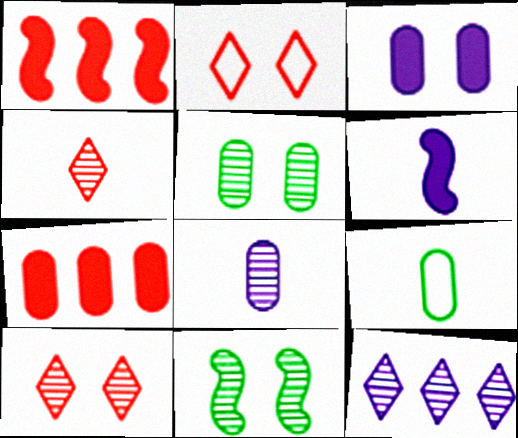[[2, 3, 11], 
[4, 6, 9]]